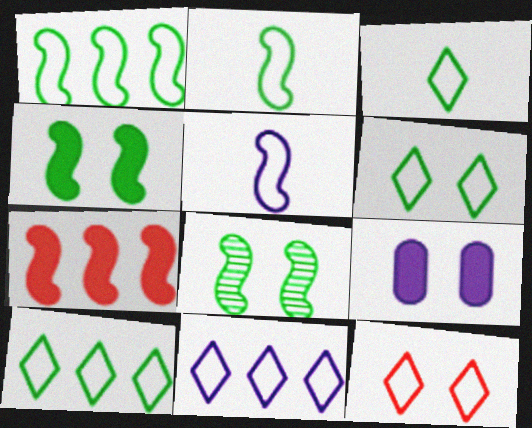[[3, 6, 10], 
[3, 11, 12], 
[5, 7, 8], 
[8, 9, 12]]